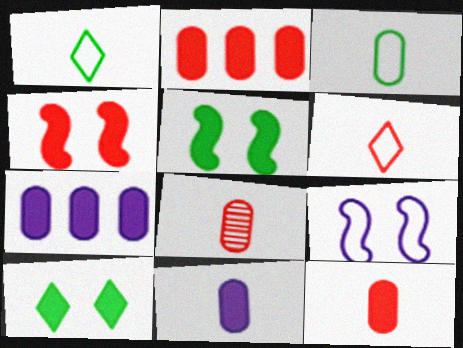[[3, 8, 11]]